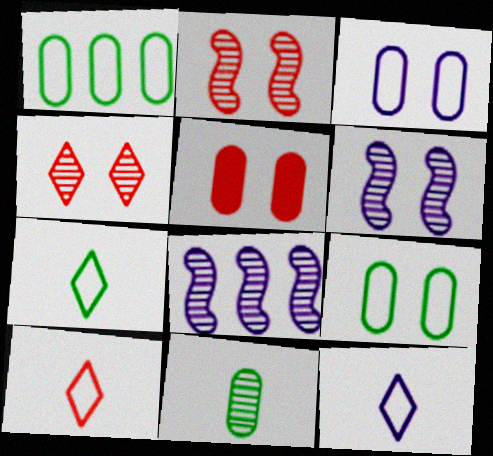[[4, 8, 11], 
[5, 7, 8], 
[7, 10, 12]]